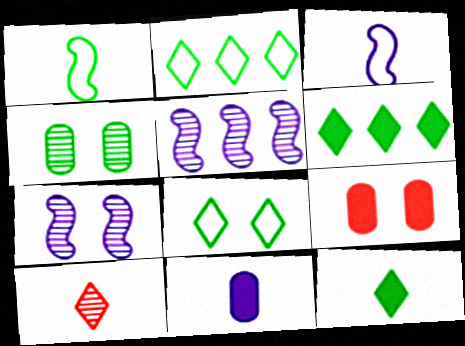[[1, 4, 6], 
[1, 10, 11], 
[4, 5, 10], 
[7, 8, 9]]